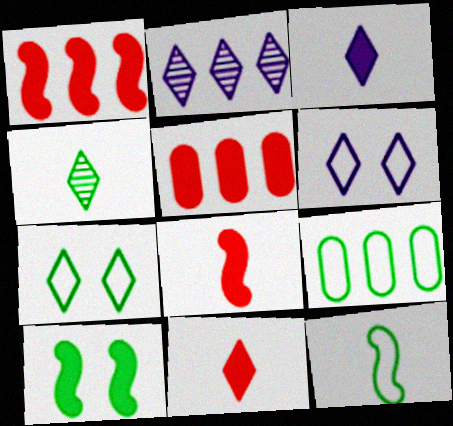[[1, 2, 9], 
[2, 3, 6], 
[2, 7, 11], 
[3, 5, 10], 
[4, 9, 10], 
[7, 9, 12]]